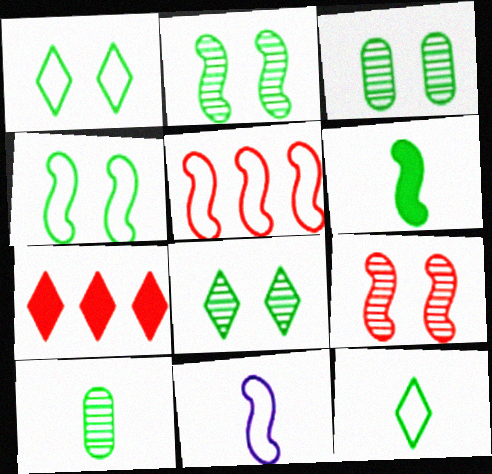[[2, 3, 8], 
[3, 7, 11], 
[4, 5, 11], 
[6, 10, 12]]